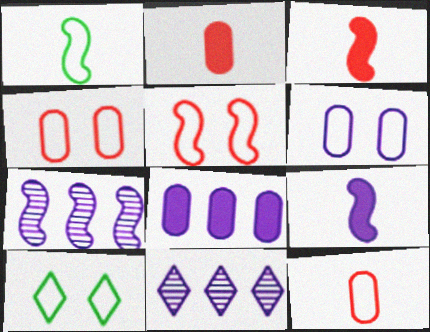[[2, 7, 10], 
[5, 6, 10], 
[6, 9, 11]]